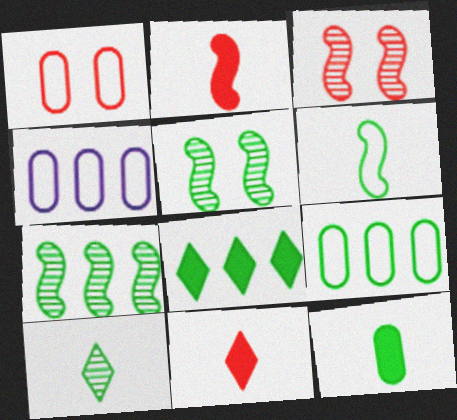[[4, 5, 11], 
[6, 10, 12], 
[7, 8, 9]]